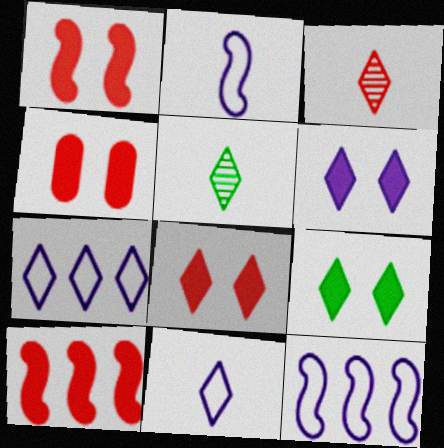[[1, 4, 8], 
[3, 7, 9], 
[4, 5, 12], 
[5, 7, 8], 
[6, 8, 9]]